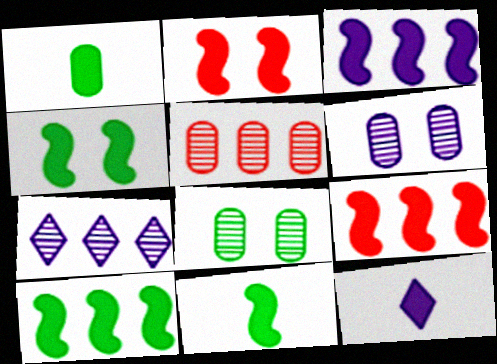[[2, 3, 11], 
[3, 9, 10], 
[4, 10, 11]]